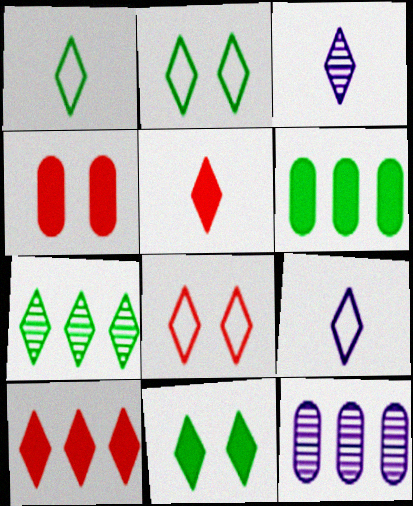[[1, 3, 5], 
[1, 7, 11], 
[2, 3, 10]]